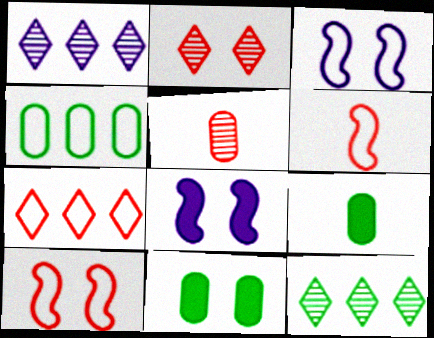[[1, 6, 11], 
[1, 9, 10], 
[2, 3, 11]]